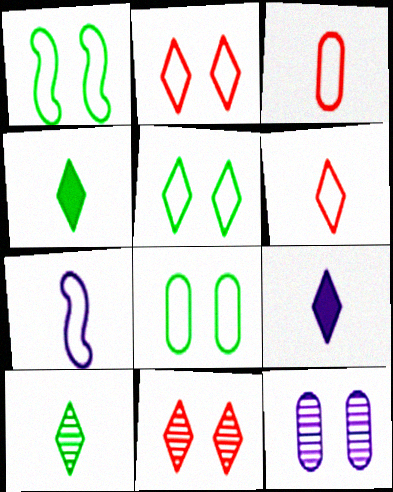[[1, 5, 8], 
[6, 9, 10]]